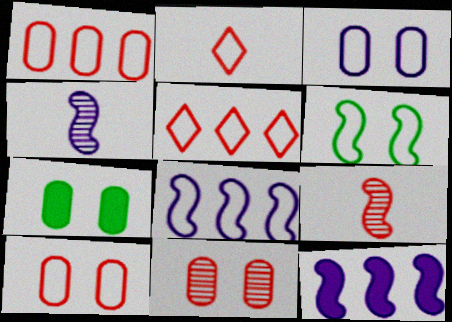[[3, 7, 11], 
[4, 5, 7], 
[6, 9, 12]]